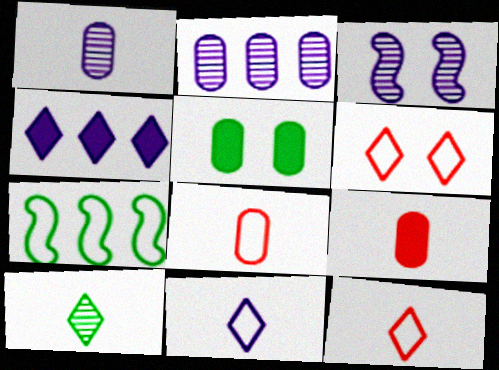[[2, 5, 8], 
[3, 5, 6], 
[4, 6, 10], 
[5, 7, 10]]